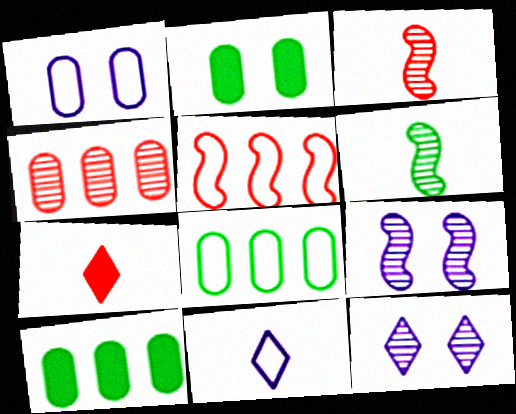[[4, 6, 12], 
[7, 8, 9]]